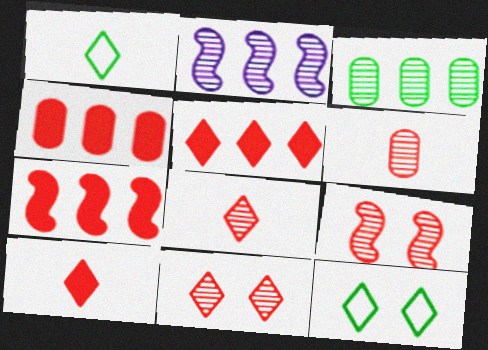[[4, 5, 7]]